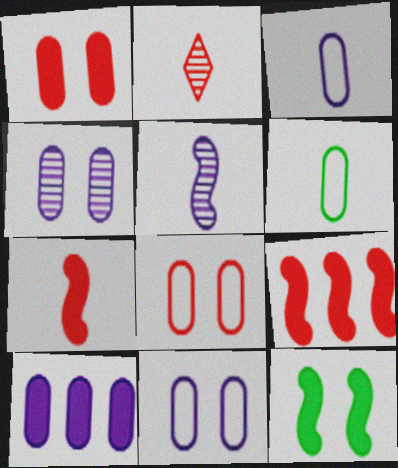[[2, 8, 9], 
[3, 4, 10]]